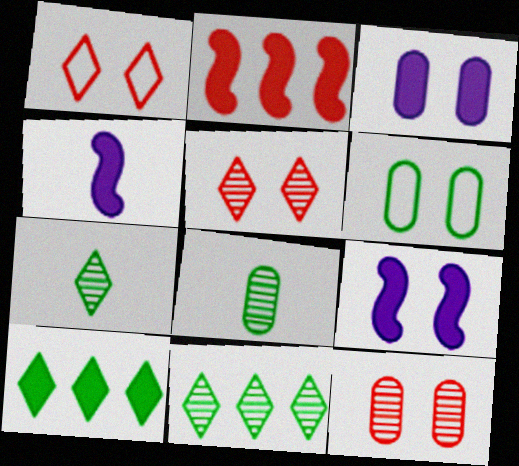[[3, 6, 12], 
[5, 6, 9]]